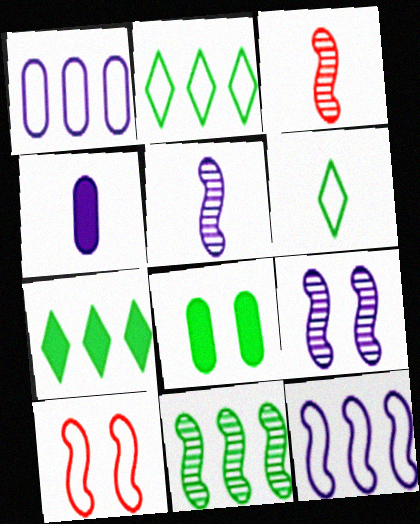[[1, 6, 10], 
[3, 4, 6], 
[3, 9, 11], 
[6, 8, 11]]